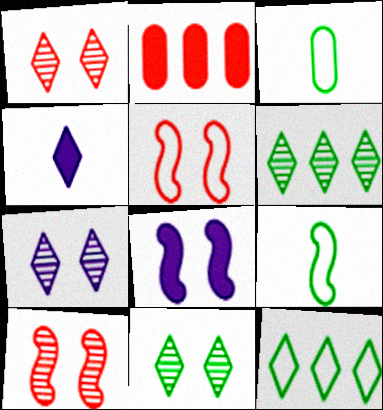[[1, 4, 12], 
[1, 7, 11], 
[2, 7, 9]]